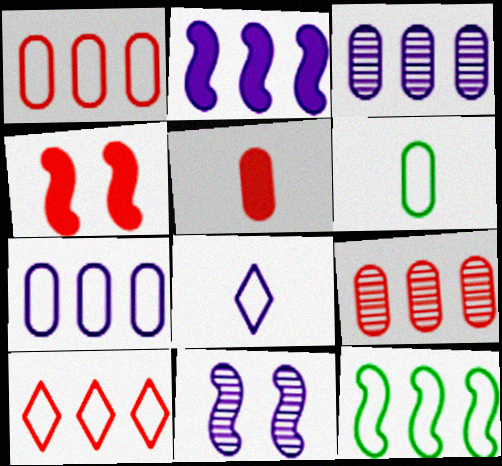[[7, 10, 12]]